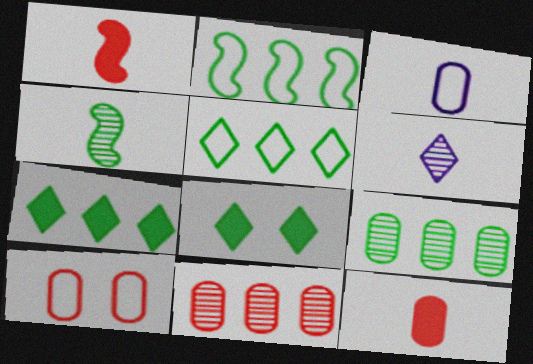[[2, 7, 9], 
[10, 11, 12]]